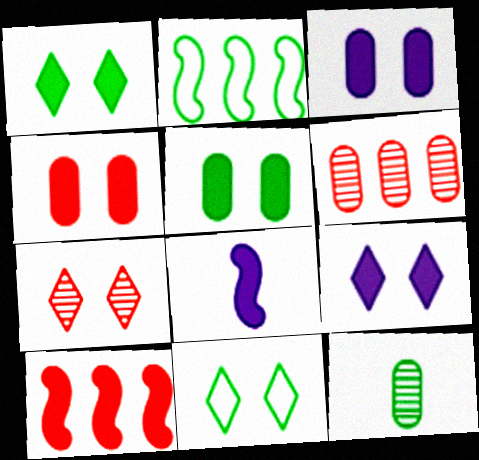[[1, 2, 12], 
[3, 4, 5], 
[6, 8, 11], 
[7, 9, 11]]